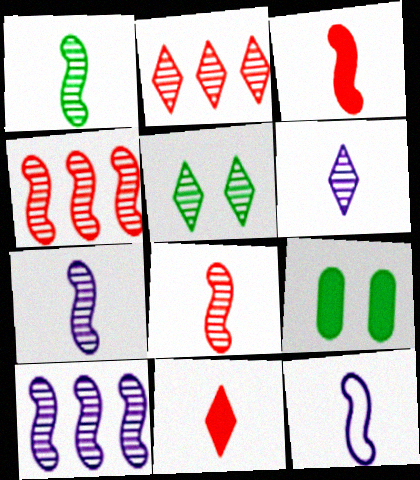[[1, 3, 12], 
[1, 7, 8], 
[2, 5, 6], 
[2, 9, 12]]